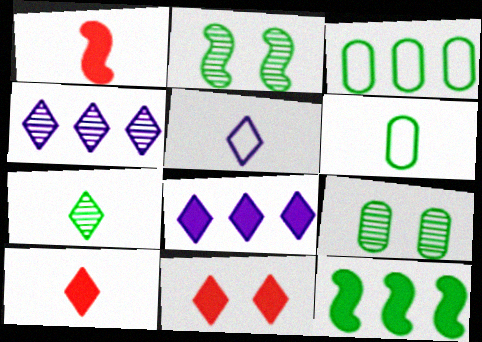[[5, 7, 10]]